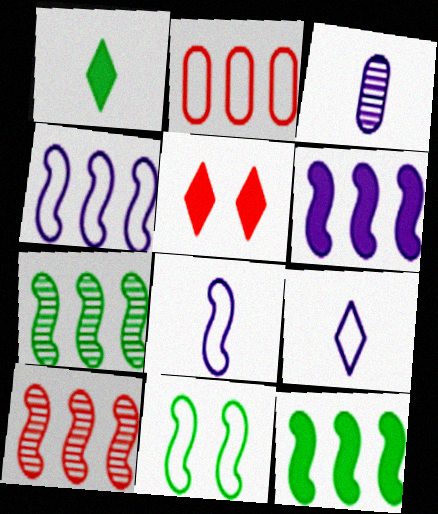[[2, 9, 11], 
[4, 10, 12]]